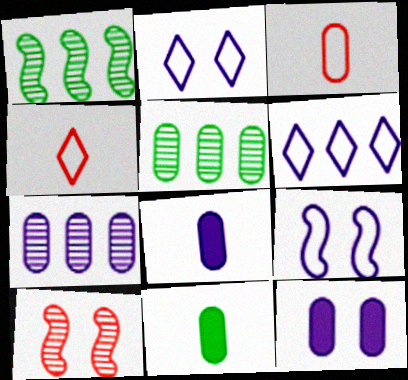[[1, 4, 12], 
[3, 5, 12], 
[6, 10, 11]]